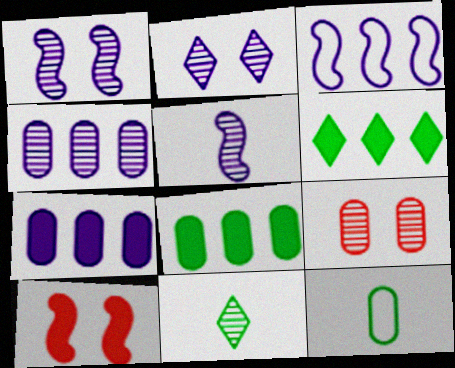[[2, 4, 5], 
[7, 9, 12]]